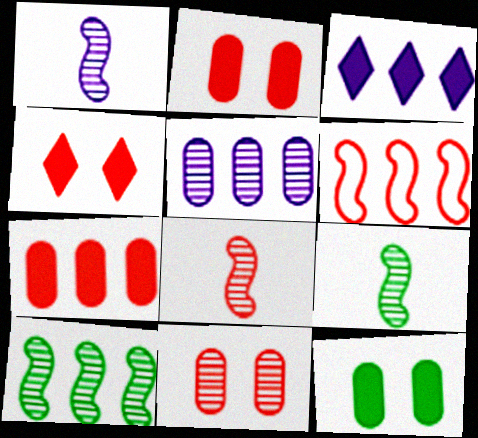[[1, 8, 9]]